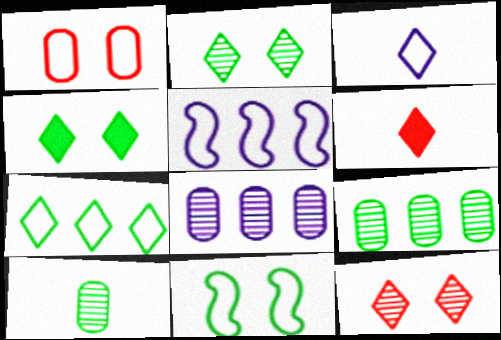[[6, 8, 11]]